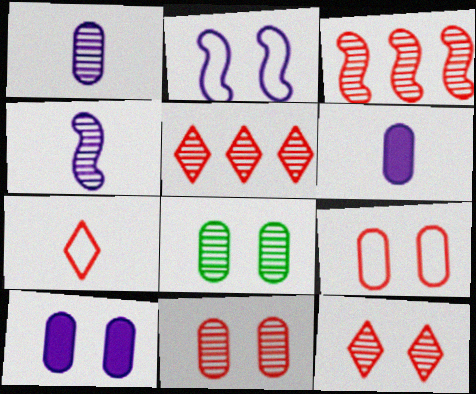[[4, 5, 8], 
[8, 9, 10]]